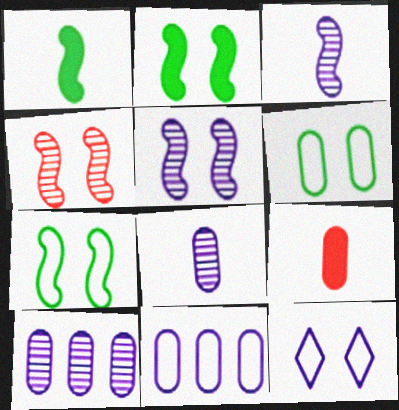[[6, 9, 10]]